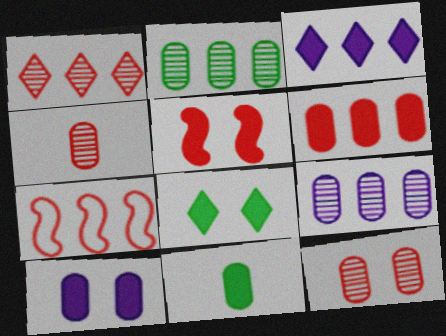[[1, 6, 7], 
[2, 3, 7], 
[3, 5, 11], 
[5, 8, 10], 
[6, 10, 11]]